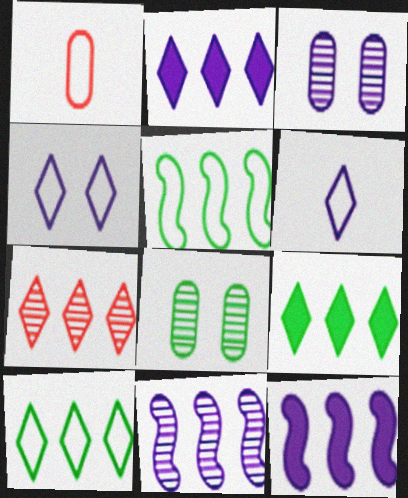[[1, 4, 5], 
[2, 7, 10], 
[3, 6, 12]]